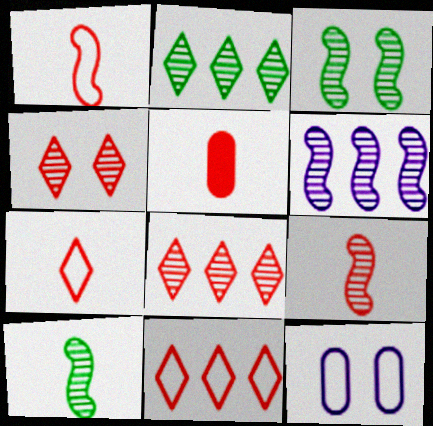[[3, 6, 9], 
[5, 7, 9]]